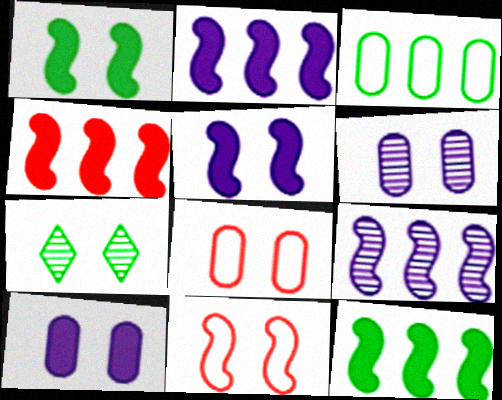[[2, 4, 12], 
[5, 7, 8], 
[7, 10, 11]]